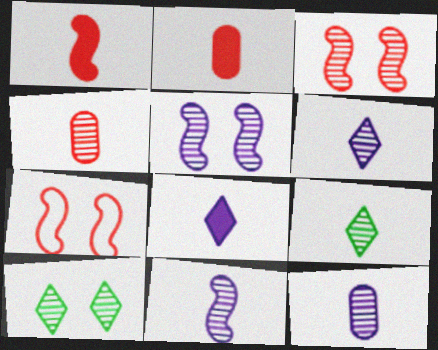[[4, 9, 11], 
[6, 11, 12]]